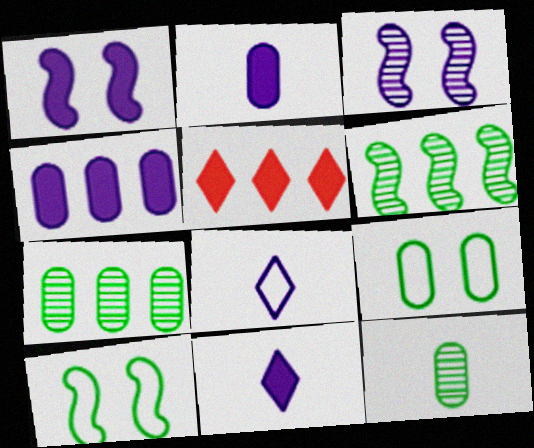[[1, 4, 11], 
[3, 4, 8]]